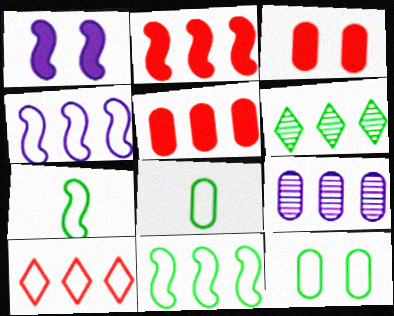[[3, 8, 9], 
[4, 5, 6]]